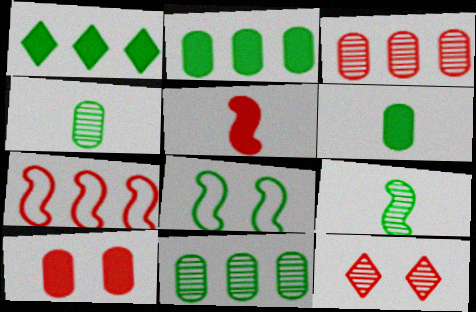[[1, 4, 8]]